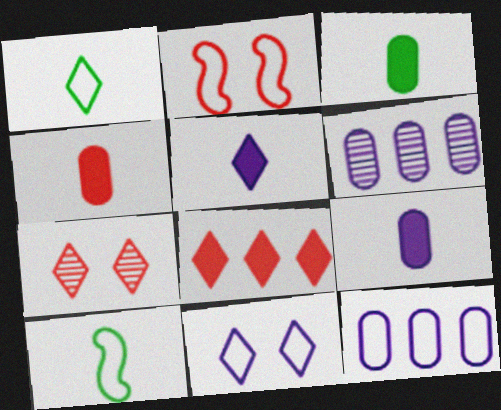[[1, 2, 12], 
[3, 4, 9]]